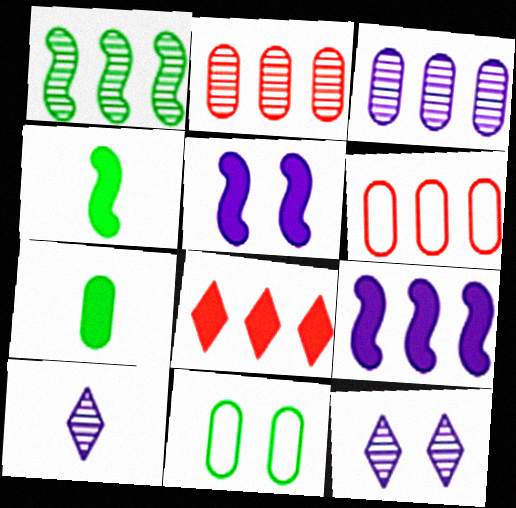[[4, 6, 12], 
[5, 7, 8]]